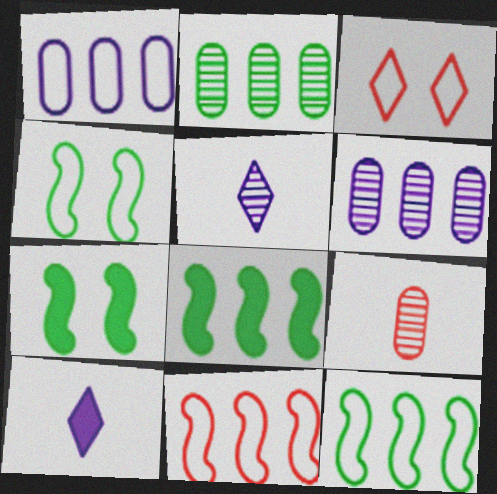[]